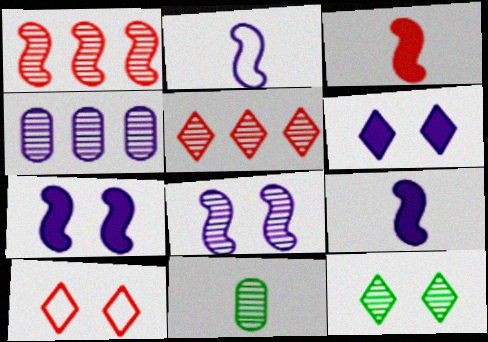[[2, 4, 6], 
[5, 8, 11], 
[6, 10, 12]]